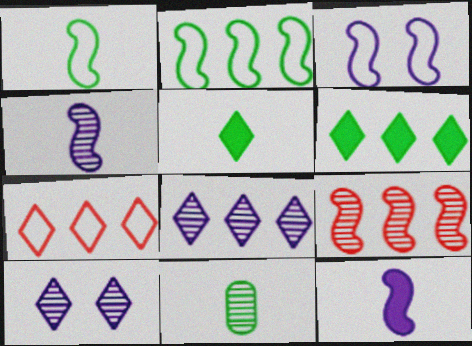[[1, 5, 11], 
[5, 7, 10], 
[6, 7, 8], 
[9, 10, 11]]